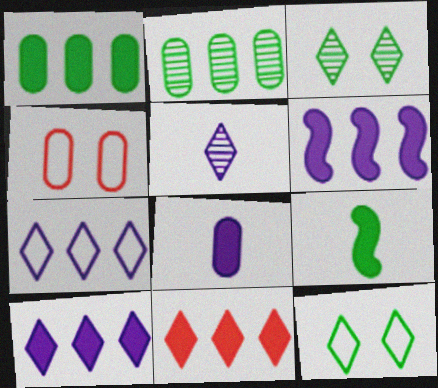[[1, 6, 11], 
[2, 4, 8], 
[2, 9, 12], 
[5, 11, 12]]